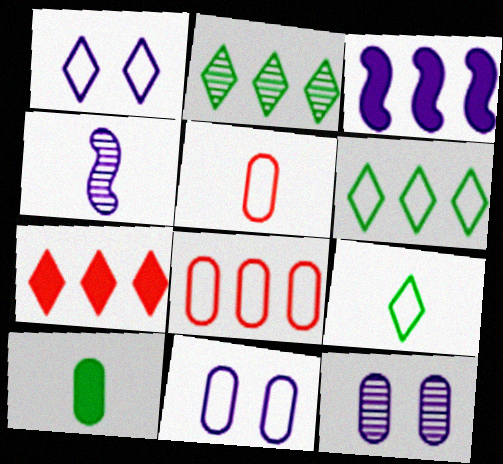[[2, 3, 8], 
[8, 10, 12]]